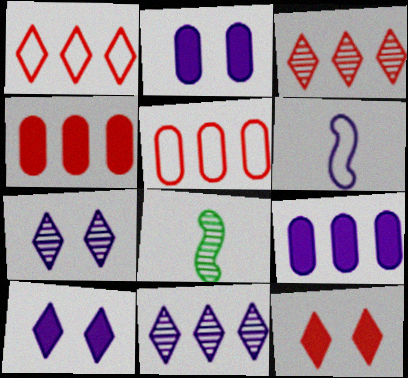[[1, 2, 8], 
[2, 6, 11], 
[5, 8, 10], 
[6, 7, 9]]